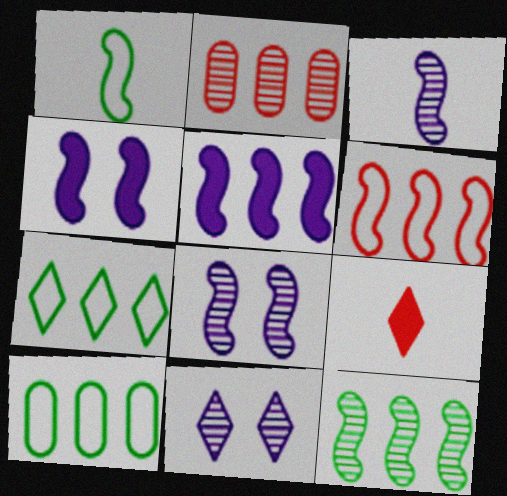[[2, 5, 7], 
[5, 6, 12], 
[7, 9, 11], 
[8, 9, 10]]